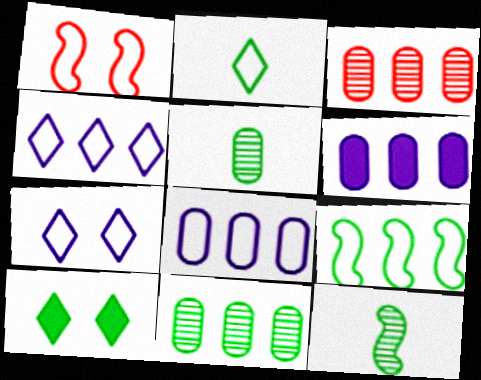[[1, 2, 8], 
[5, 9, 10]]